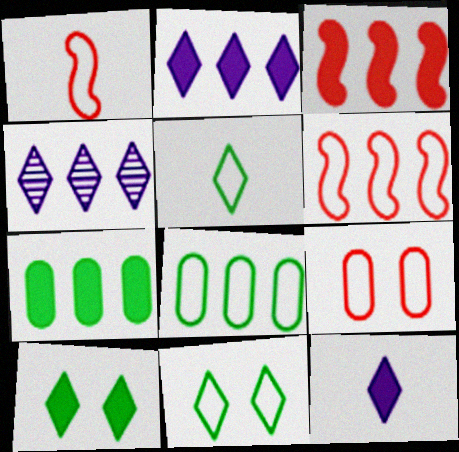[[2, 3, 7], 
[3, 4, 8], 
[4, 6, 7]]